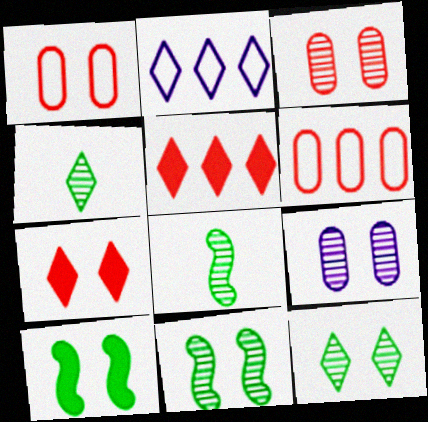[[2, 4, 7]]